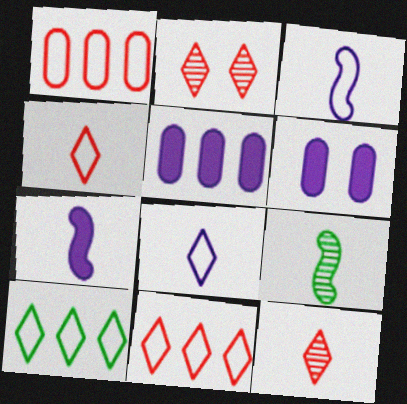[[6, 9, 11]]